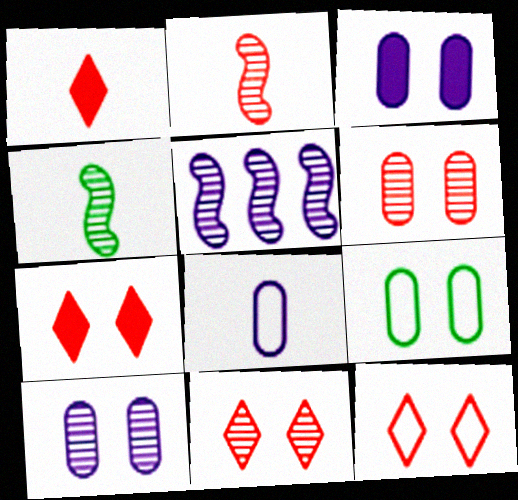[[1, 4, 8], 
[1, 5, 9], 
[3, 6, 9], 
[7, 11, 12]]